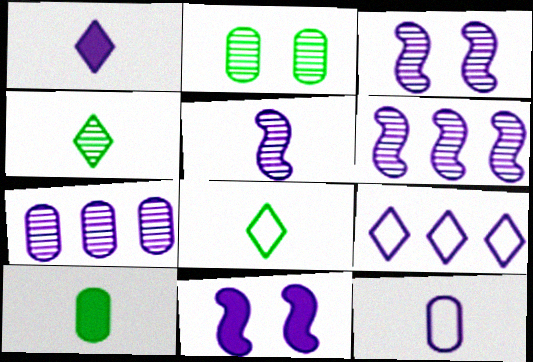[[1, 5, 12], 
[3, 5, 6]]